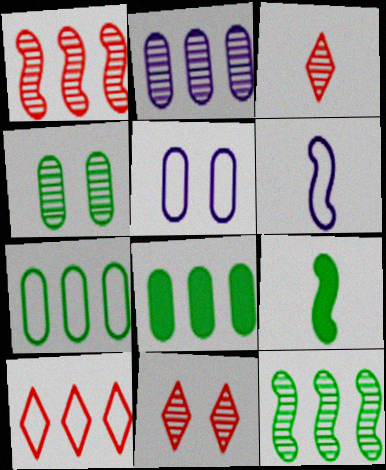[[6, 8, 11]]